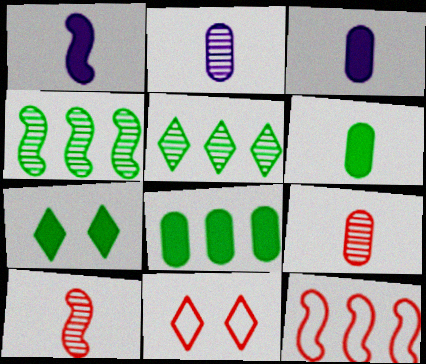[[2, 7, 12], 
[3, 4, 11]]